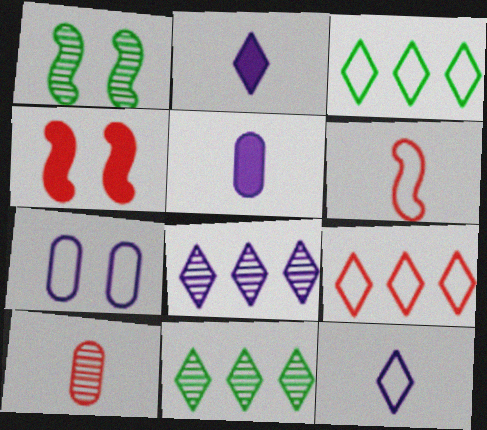[[1, 5, 9], 
[1, 8, 10], 
[3, 6, 7], 
[4, 9, 10]]